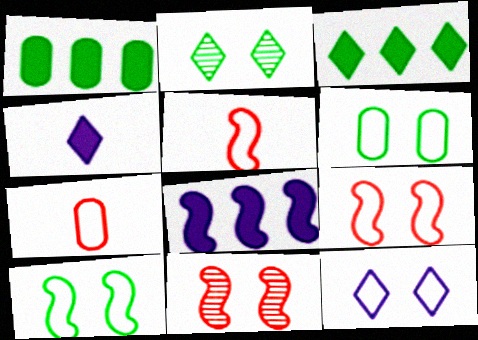[[2, 7, 8], 
[6, 9, 12]]